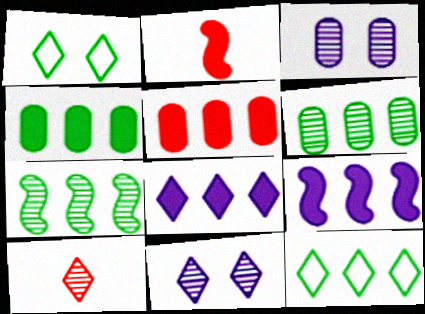[[1, 8, 10], 
[2, 3, 12], 
[3, 7, 10], 
[4, 7, 12]]